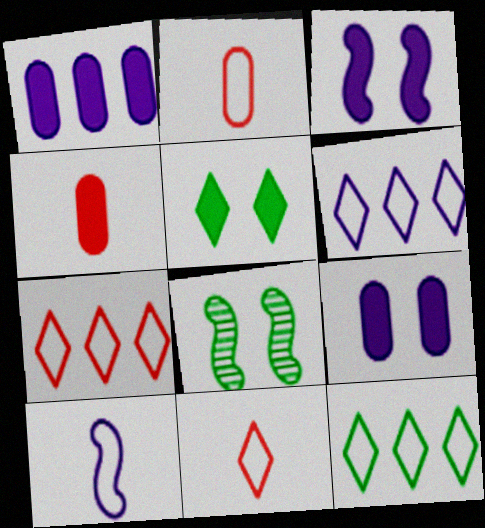[[1, 8, 11], 
[4, 6, 8], 
[6, 7, 12]]